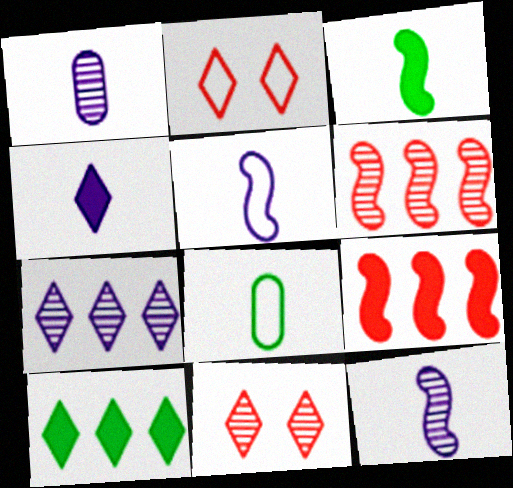[[1, 4, 5]]